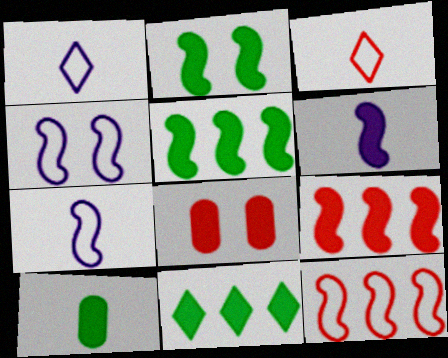[[2, 6, 9], 
[2, 10, 11], 
[6, 8, 11]]